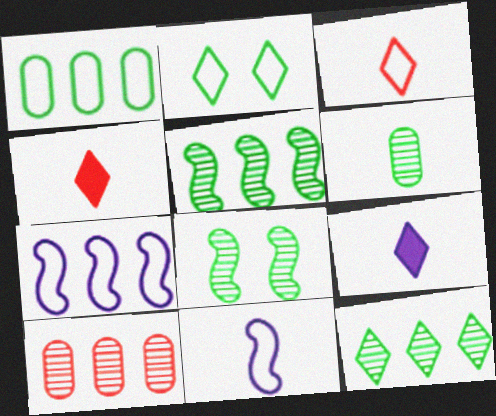[[4, 6, 11], 
[6, 8, 12]]